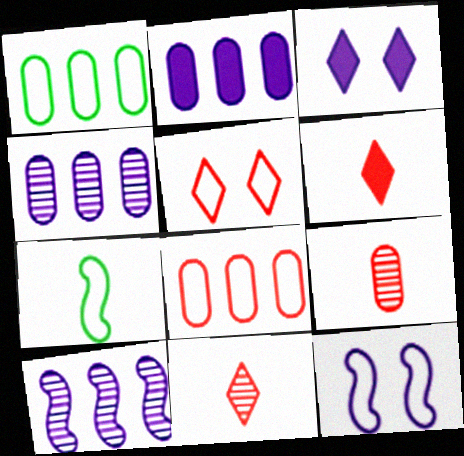[]